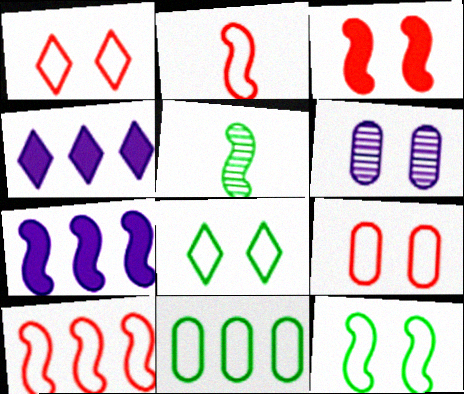[[3, 6, 8], 
[4, 5, 9]]